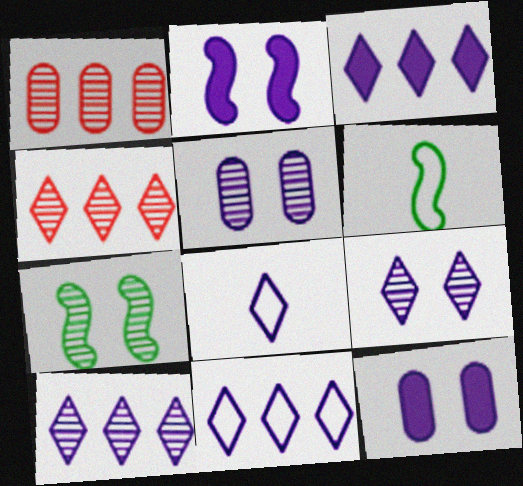[[3, 8, 9], 
[3, 10, 11], 
[4, 6, 12]]